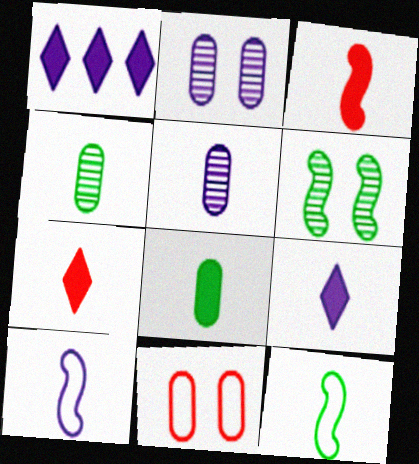[[1, 2, 10], 
[3, 8, 9], 
[4, 7, 10], 
[5, 7, 12], 
[5, 9, 10]]